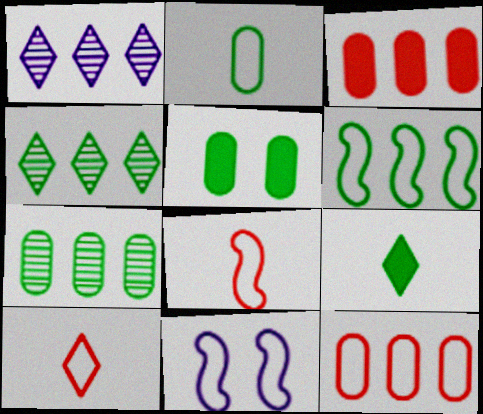[[1, 3, 6], 
[1, 5, 8], 
[2, 5, 7], 
[6, 8, 11]]